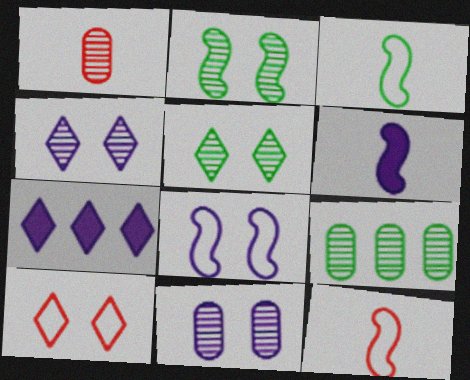[[1, 9, 11], 
[6, 9, 10]]